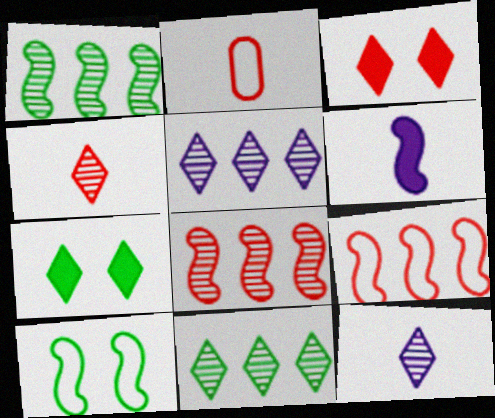[[2, 3, 8], 
[6, 8, 10]]